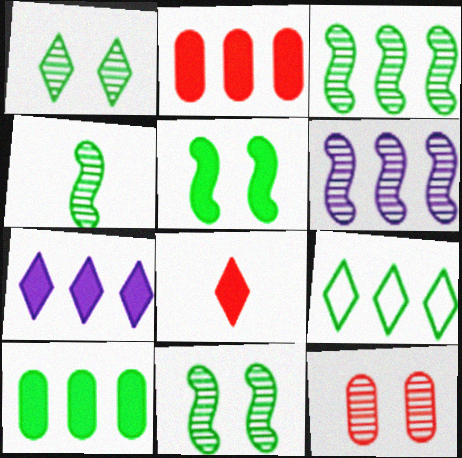[[2, 6, 9], 
[3, 4, 11], 
[3, 9, 10]]